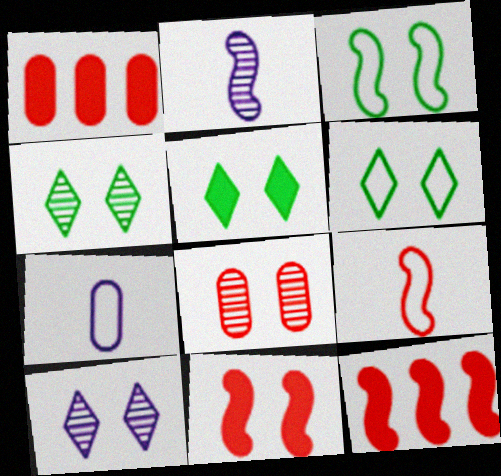[[1, 2, 6], 
[2, 3, 12], 
[4, 5, 6], 
[4, 7, 12]]